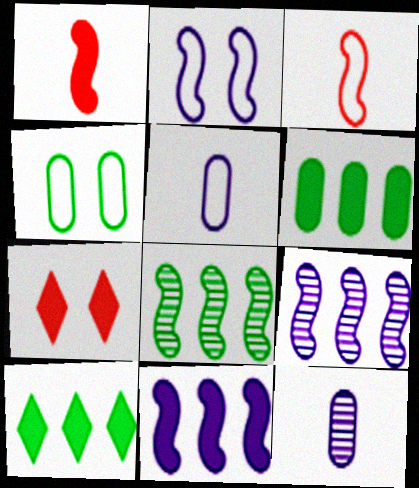[[1, 2, 8], 
[5, 7, 8]]